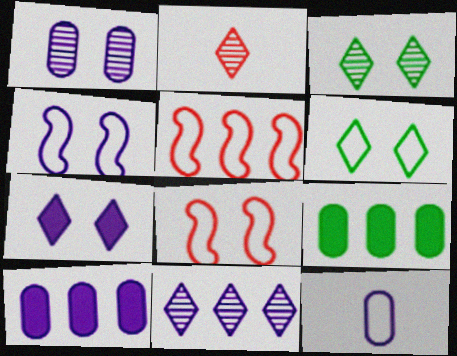[[1, 4, 7], 
[1, 10, 12], 
[2, 3, 11], 
[2, 4, 9], 
[5, 6, 12], 
[5, 9, 11]]